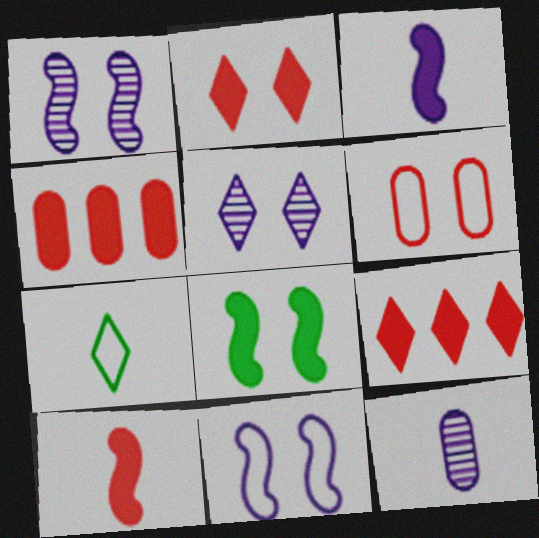[[1, 4, 7], 
[2, 4, 10], 
[5, 6, 8], 
[5, 7, 9], 
[7, 10, 12]]